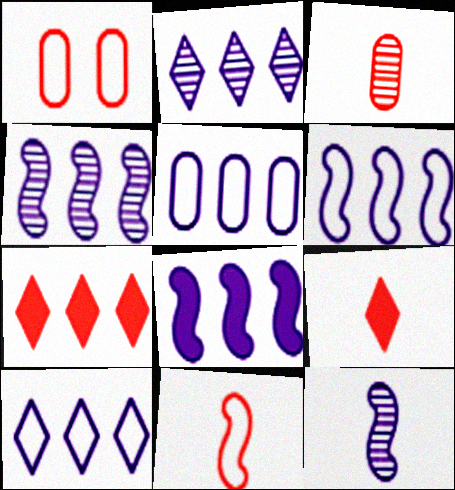[[2, 5, 8], 
[3, 9, 11], 
[4, 6, 8], 
[5, 6, 10]]